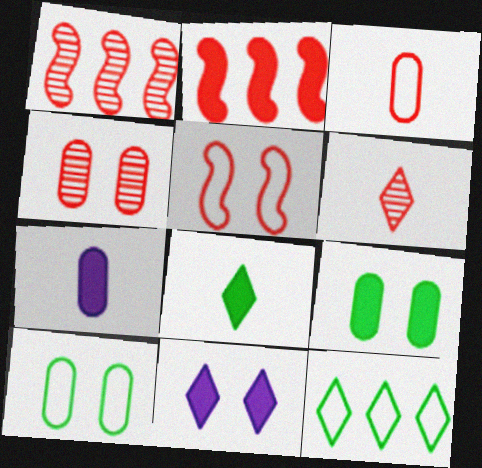[[1, 4, 6], 
[6, 11, 12]]